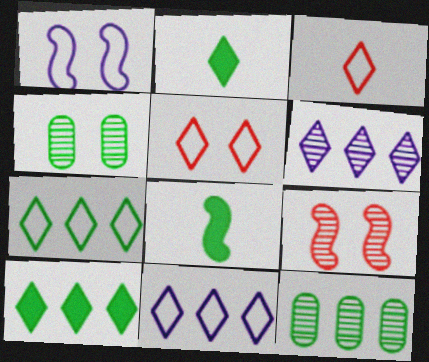[[2, 5, 6], 
[4, 7, 8]]